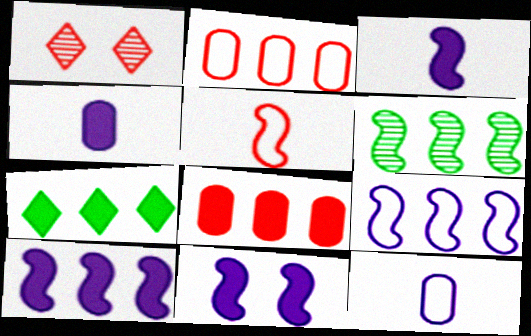[[1, 5, 8], 
[3, 10, 11], 
[5, 6, 11], 
[7, 8, 10]]